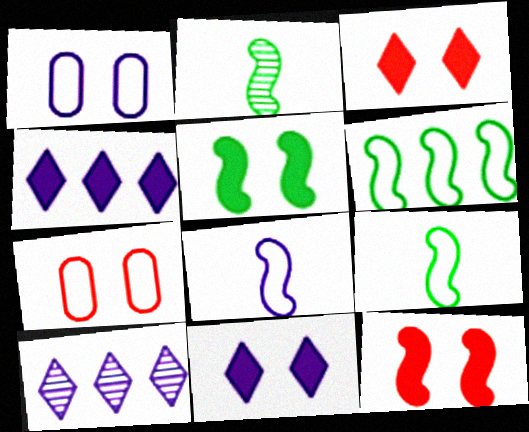[[2, 4, 7], 
[2, 5, 6]]